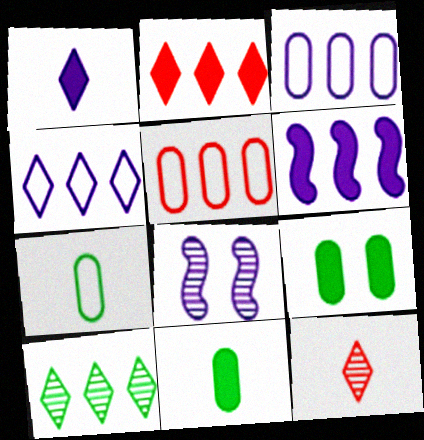[[1, 3, 8], 
[2, 4, 10], 
[2, 7, 8], 
[5, 6, 10]]